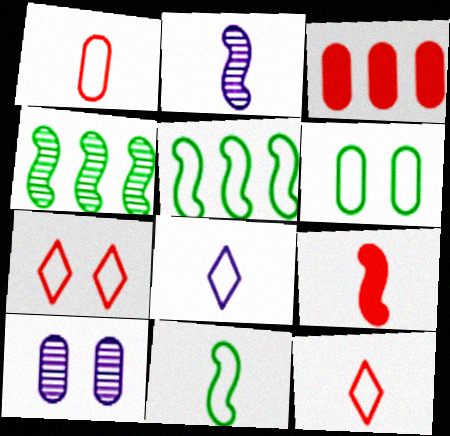[[1, 8, 11], 
[2, 9, 11]]